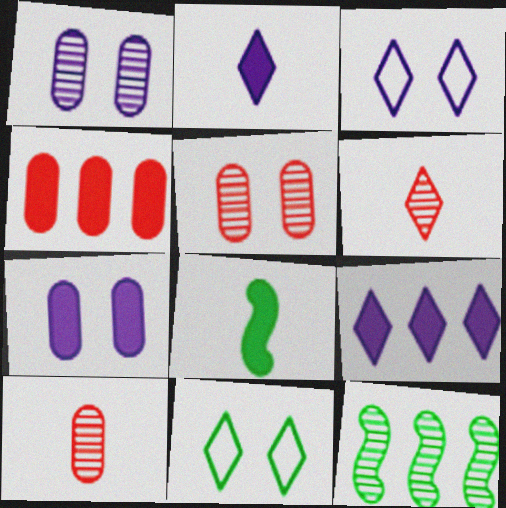[[1, 6, 12], 
[6, 9, 11]]